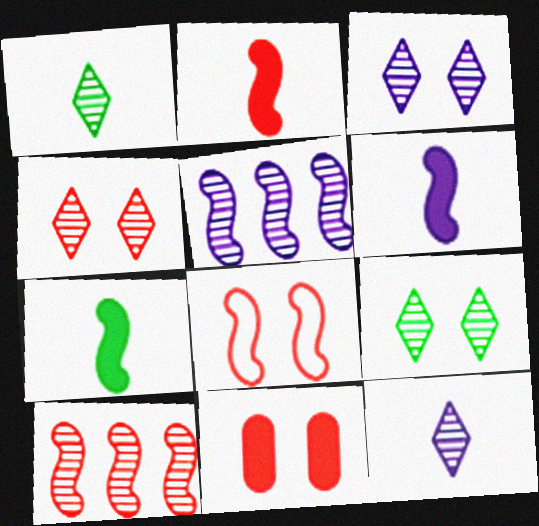[[2, 6, 7], 
[2, 8, 10], 
[3, 4, 9], 
[4, 8, 11], 
[5, 7, 8]]